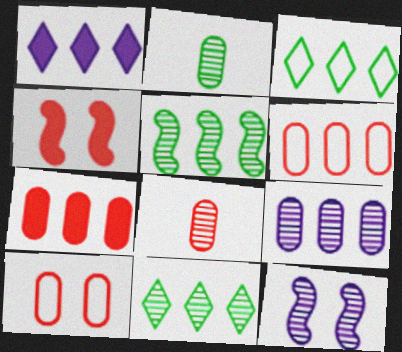[[1, 5, 6], 
[7, 8, 10], 
[8, 11, 12]]